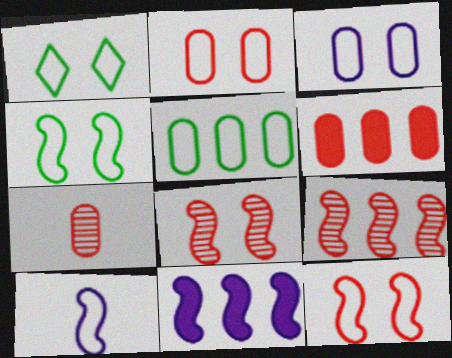[[1, 3, 12], 
[1, 7, 11], 
[2, 6, 7]]